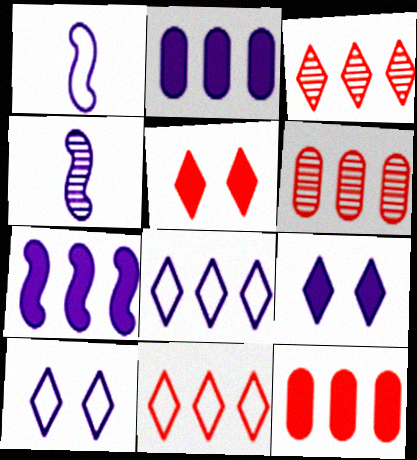[[2, 4, 10]]